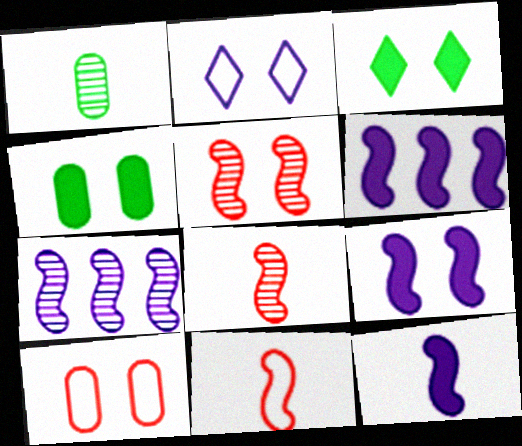[[2, 4, 5], 
[6, 9, 12]]